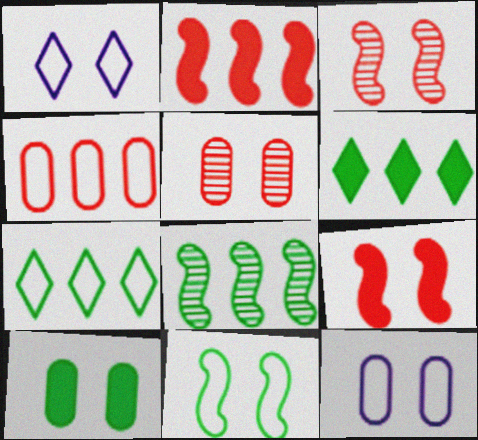[[1, 3, 10], 
[5, 10, 12]]